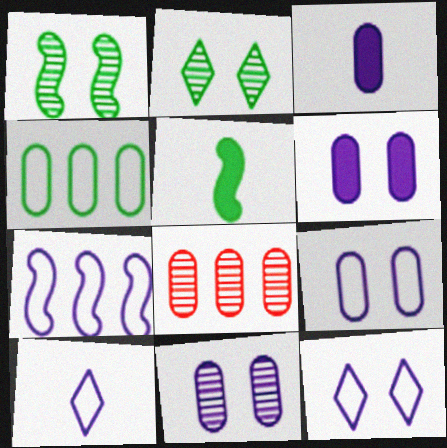[[2, 4, 5], 
[5, 8, 12], 
[6, 9, 11], 
[7, 9, 10]]